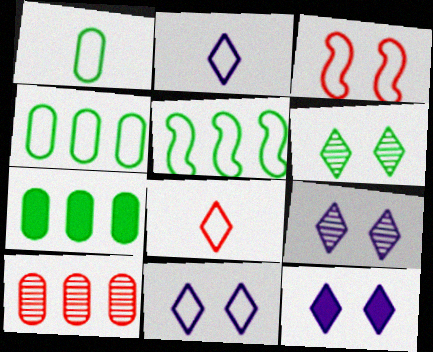[[2, 3, 4], 
[9, 11, 12]]